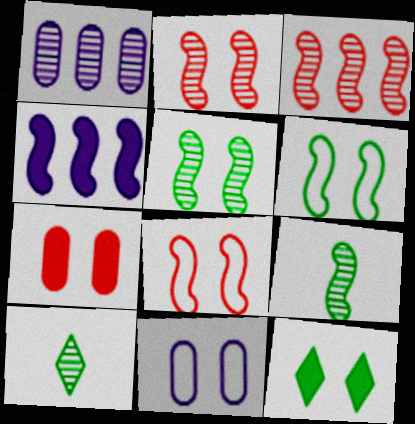[[1, 2, 10], 
[2, 11, 12], 
[4, 8, 9]]